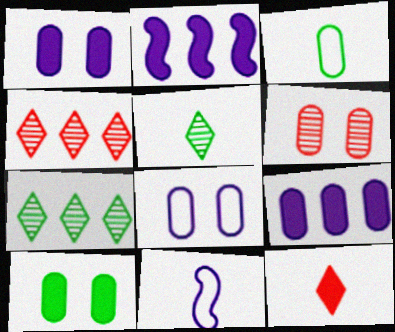[[2, 10, 12], 
[3, 6, 9], 
[4, 10, 11], 
[6, 8, 10]]